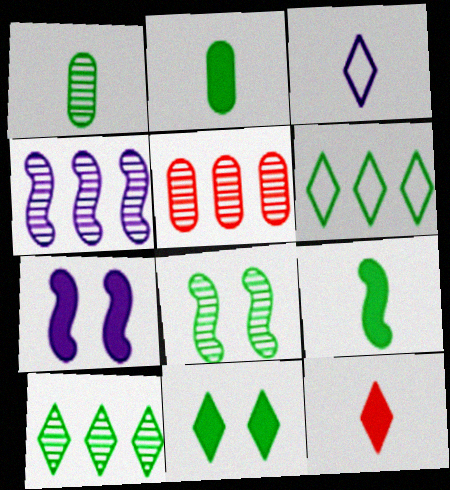[[1, 8, 10], 
[2, 6, 8], 
[4, 5, 10]]